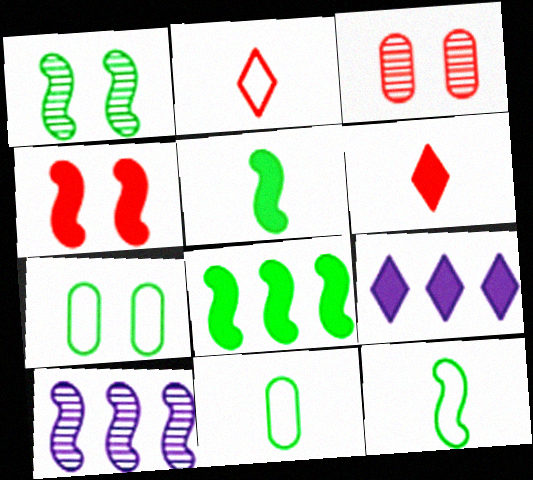[[1, 8, 12], 
[3, 9, 12], 
[4, 10, 12], 
[6, 7, 10]]